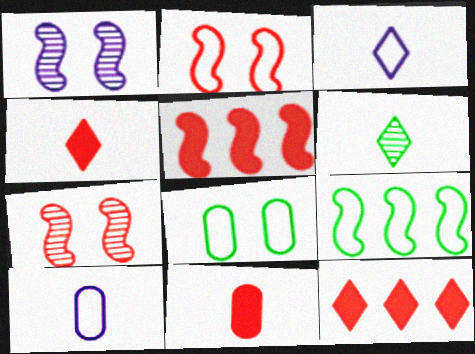[[3, 4, 6]]